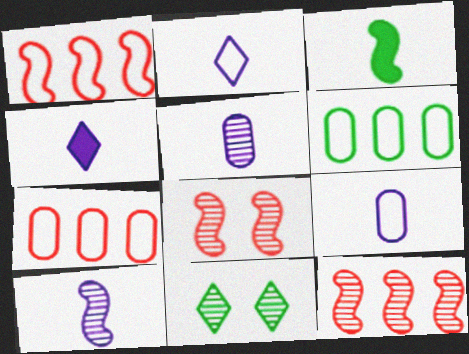[[3, 6, 11], 
[4, 6, 8], 
[4, 9, 10], 
[5, 11, 12]]